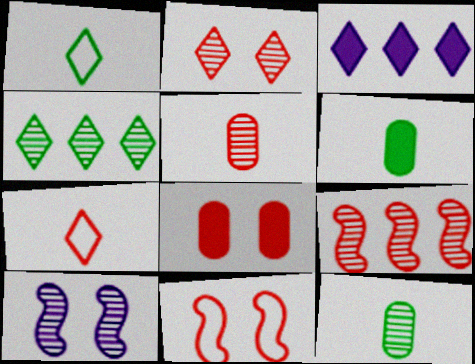[[1, 2, 3], 
[2, 5, 9], 
[2, 8, 11], 
[3, 11, 12], 
[4, 5, 10], 
[7, 8, 9]]